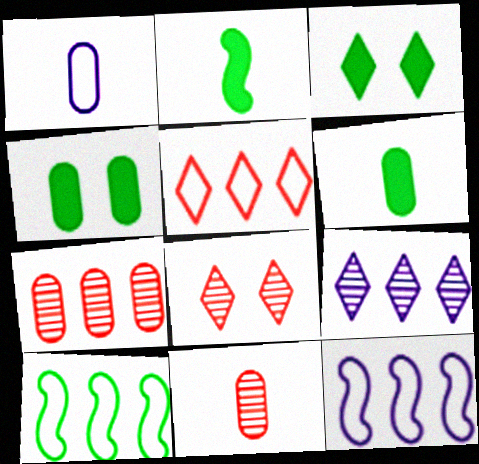[[1, 4, 7], 
[1, 6, 11], 
[3, 11, 12], 
[6, 8, 12]]